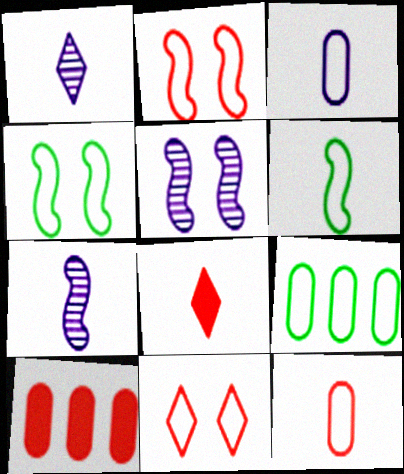[[1, 4, 10], 
[5, 8, 9]]